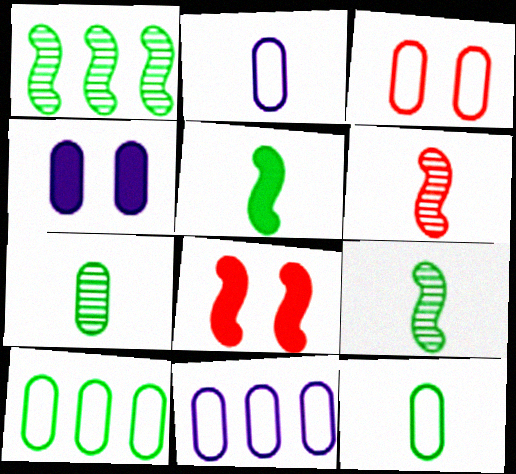[[2, 3, 10], 
[3, 11, 12]]